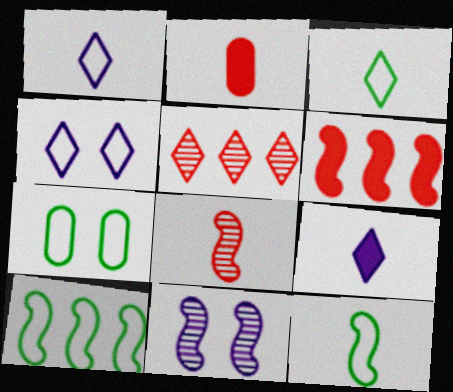[[3, 7, 10], 
[6, 11, 12]]